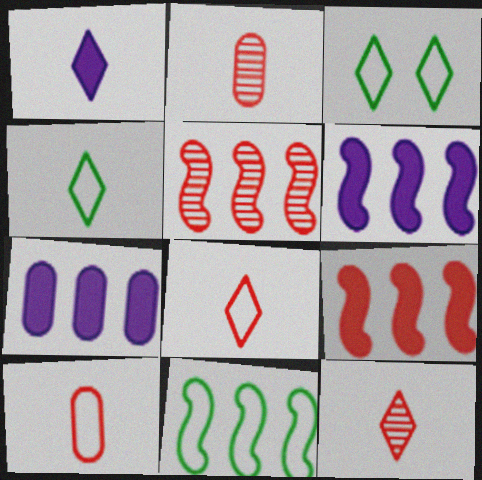[[1, 4, 12], 
[2, 3, 6], 
[5, 6, 11]]